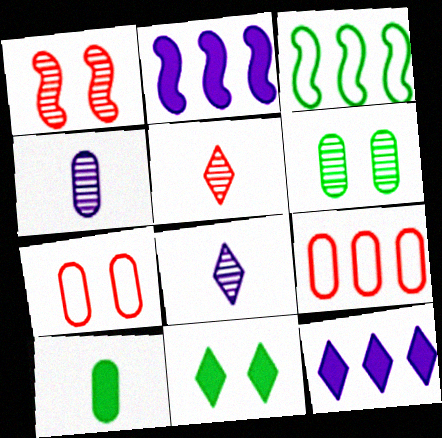[]